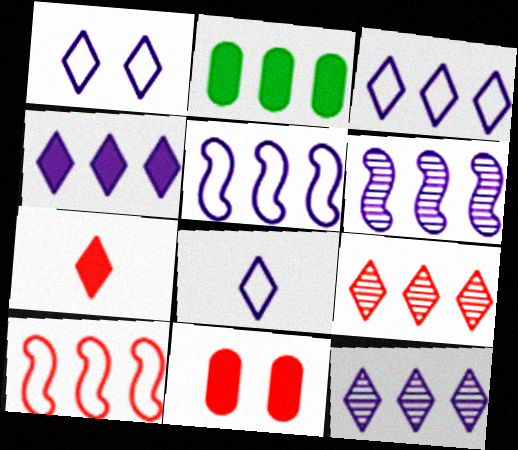[[1, 3, 8], 
[2, 5, 9], 
[2, 10, 12], 
[3, 4, 12]]